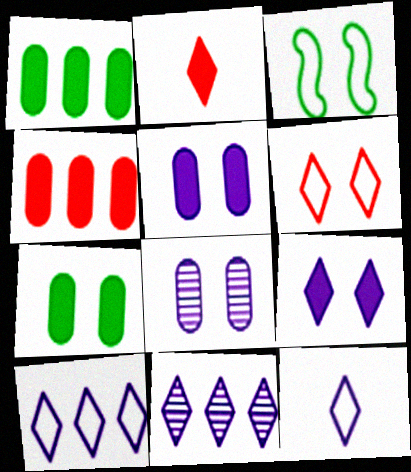[[9, 11, 12]]